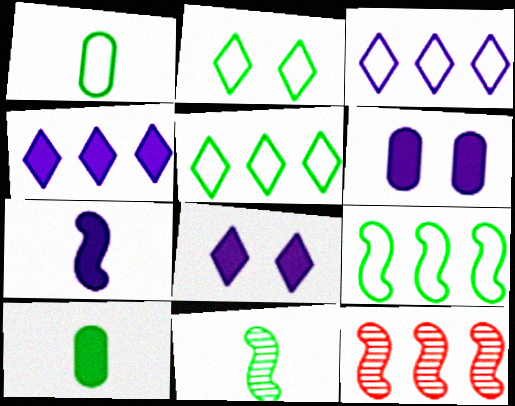[[1, 2, 9], 
[1, 8, 12], 
[4, 6, 7]]